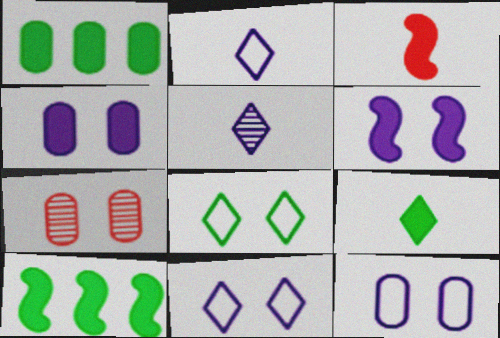[[2, 7, 10], 
[3, 6, 10], 
[6, 7, 8]]